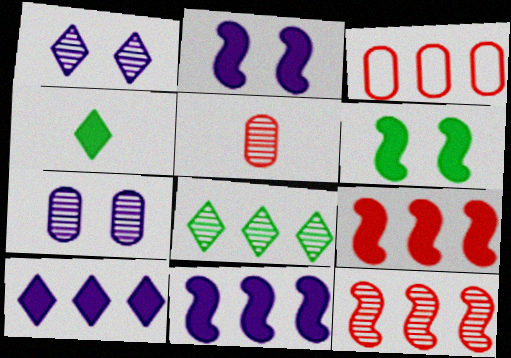[[3, 8, 11]]